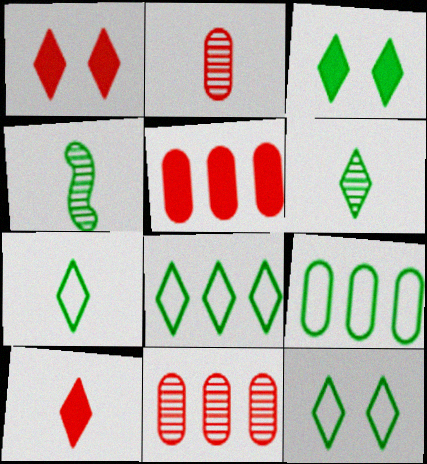[[3, 4, 9], 
[3, 6, 8], 
[7, 8, 12]]